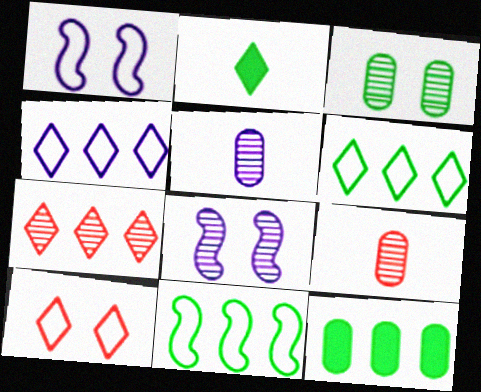[[2, 3, 11]]